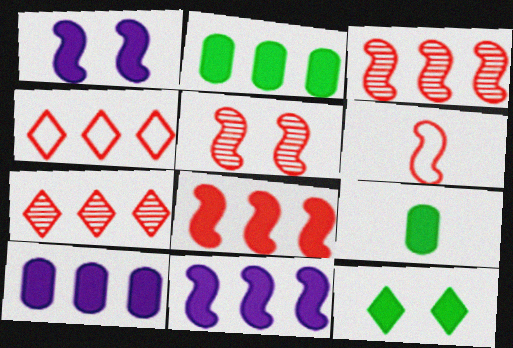[[5, 6, 8]]